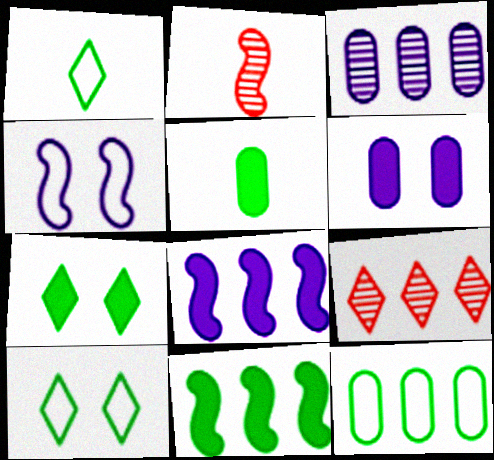[[2, 4, 11], 
[4, 5, 9], 
[5, 7, 11], 
[8, 9, 12]]